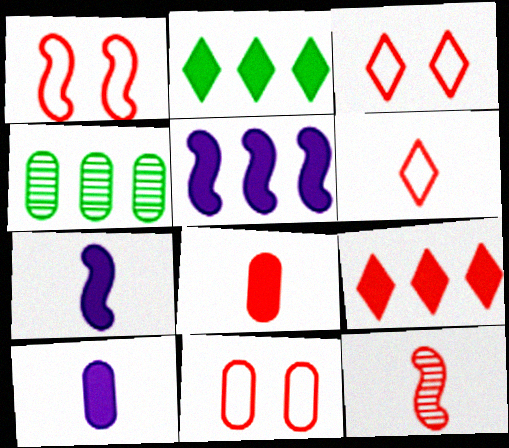[[1, 3, 11], 
[3, 4, 7], 
[4, 10, 11], 
[6, 8, 12], 
[9, 11, 12]]